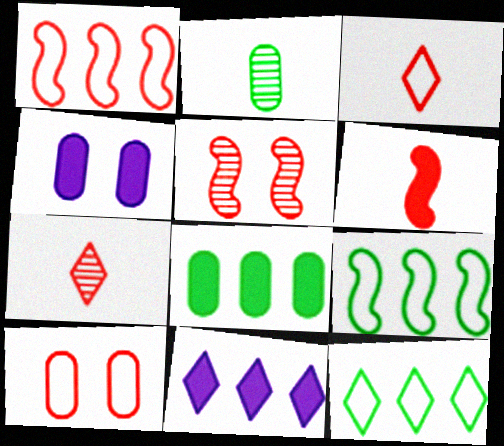[[1, 3, 10], 
[1, 5, 6], 
[4, 7, 9]]